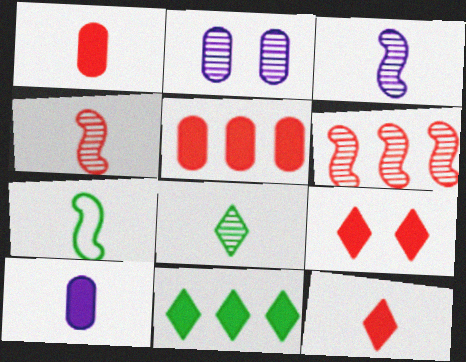[[2, 6, 8]]